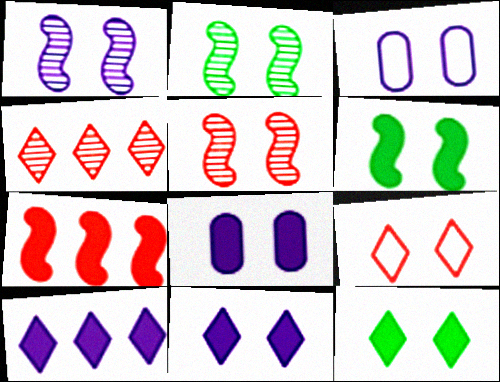[[1, 2, 5], 
[1, 3, 11], 
[2, 8, 9], 
[3, 5, 12]]